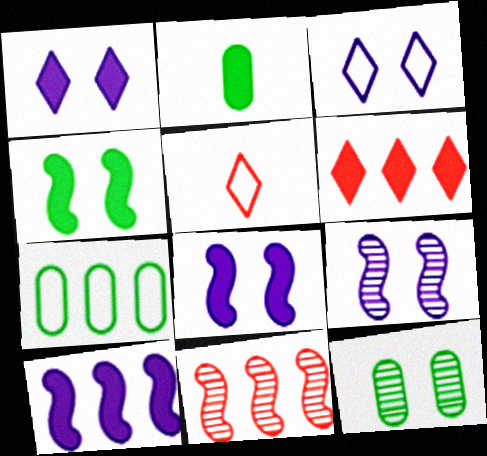[[2, 3, 11], 
[2, 6, 8], 
[2, 7, 12], 
[5, 10, 12]]